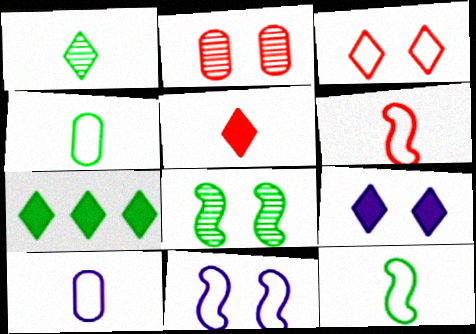[[4, 7, 8], 
[5, 7, 9]]